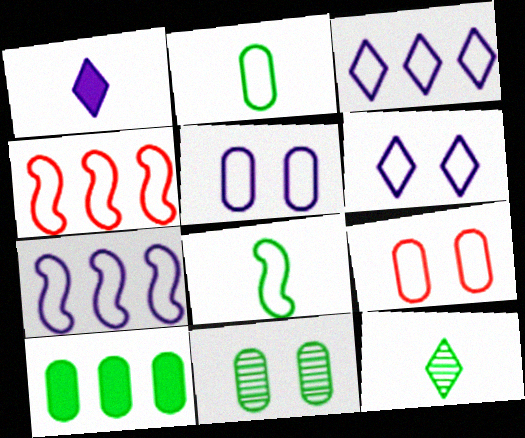[[1, 4, 11], 
[2, 4, 6], 
[2, 10, 11], 
[3, 8, 9]]